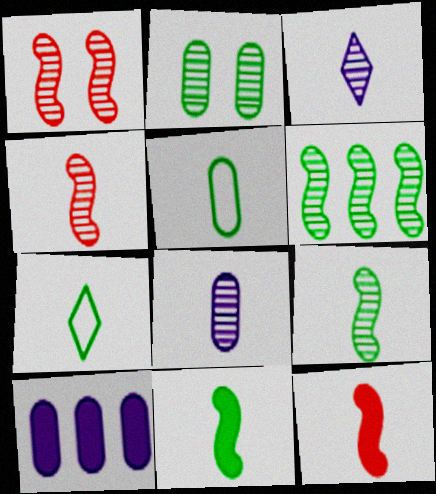[[1, 7, 10], 
[3, 5, 12], 
[7, 8, 12]]